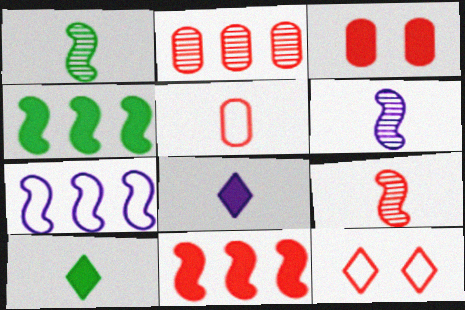[[1, 5, 8], 
[1, 6, 9], 
[2, 3, 5], 
[3, 4, 8], 
[5, 6, 10]]